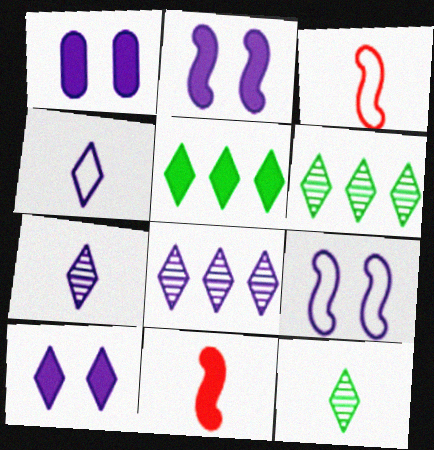[[1, 2, 10], 
[1, 3, 6], 
[1, 5, 11], 
[4, 8, 10]]